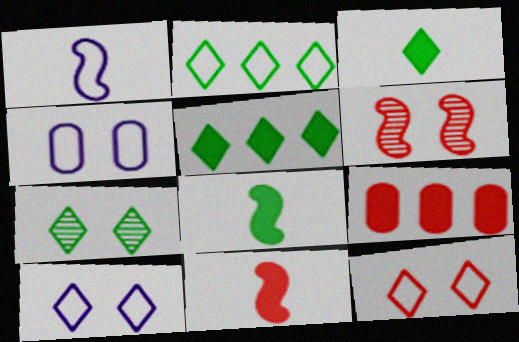[[1, 7, 9], 
[2, 3, 7]]